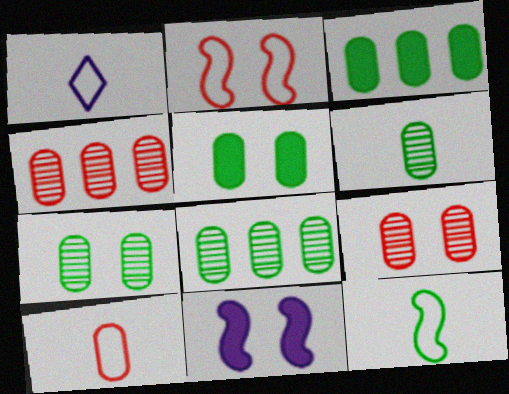[[1, 10, 12], 
[6, 7, 8]]